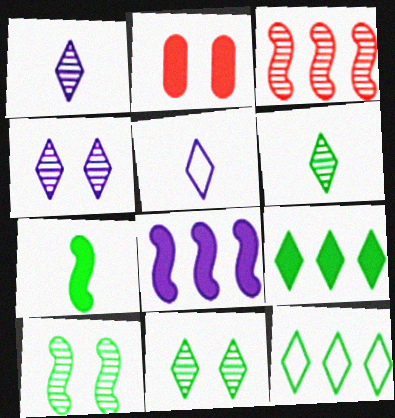[]